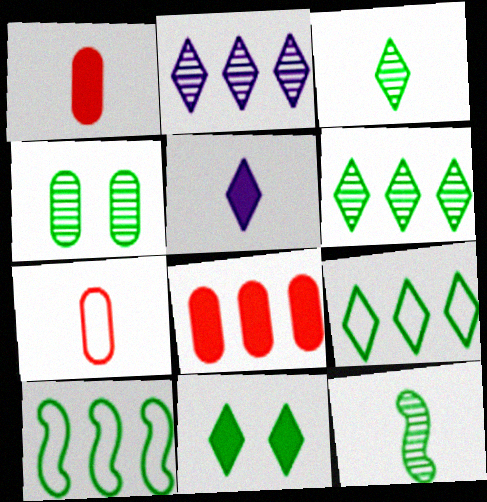[[2, 8, 10], 
[3, 9, 11], 
[4, 6, 12], 
[5, 7, 12]]